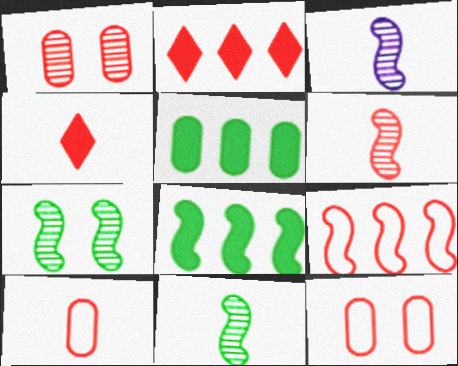[[1, 4, 9], 
[2, 6, 12], 
[3, 6, 11], 
[4, 6, 10]]